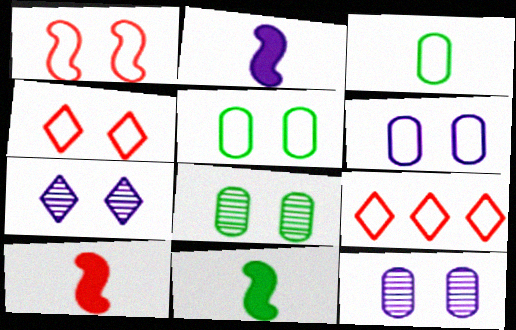[[2, 8, 9], 
[2, 10, 11], 
[9, 11, 12]]